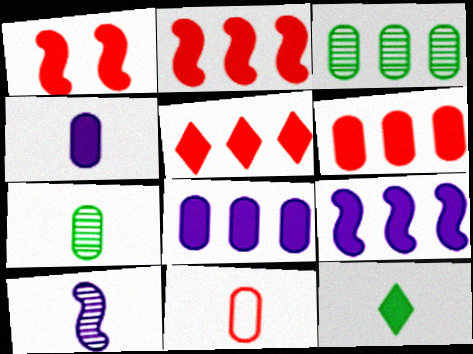[[1, 8, 12], 
[2, 5, 6], 
[4, 7, 11], 
[10, 11, 12]]